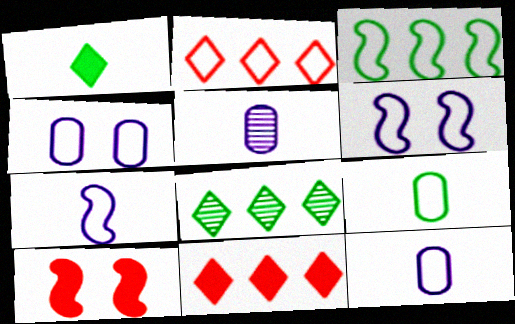[[2, 6, 9], 
[8, 10, 12]]